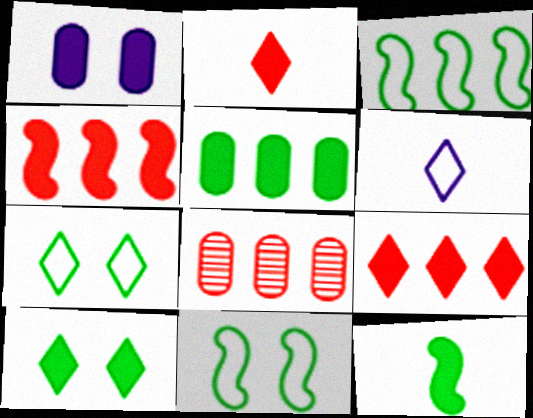[[1, 9, 12], 
[5, 10, 12]]